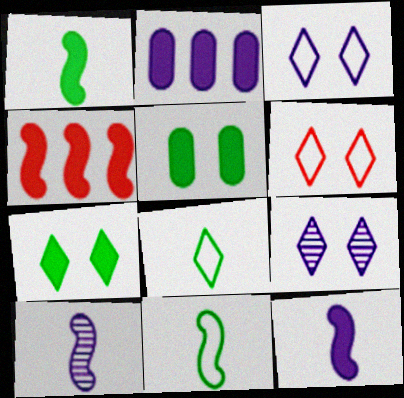[[2, 3, 10], 
[6, 7, 9]]